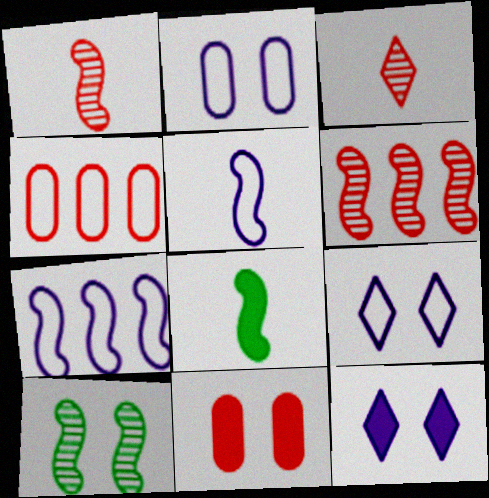[[1, 5, 8], 
[9, 10, 11]]